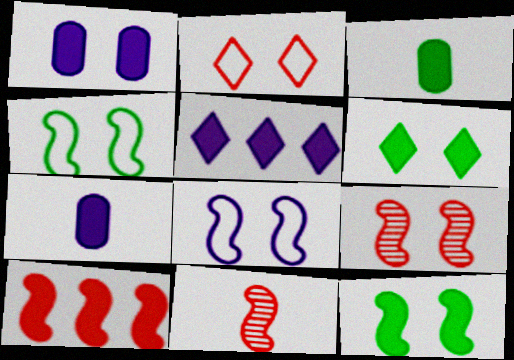[[6, 7, 10], 
[8, 9, 12]]